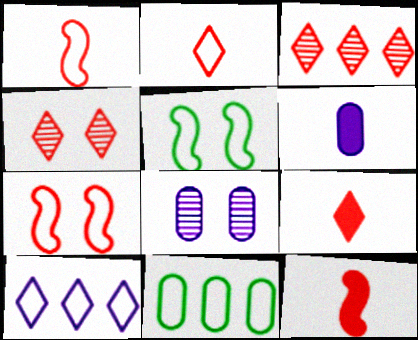[[3, 5, 6]]